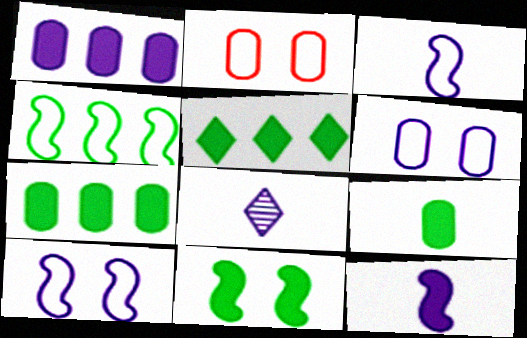[[1, 8, 10], 
[5, 9, 11]]